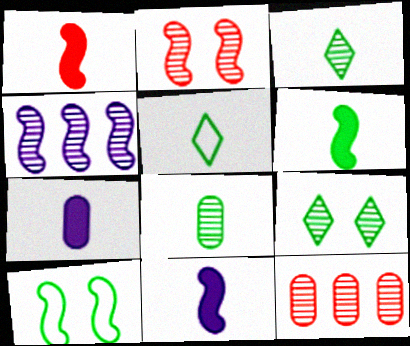[[1, 4, 10], 
[1, 6, 11], 
[5, 6, 8]]